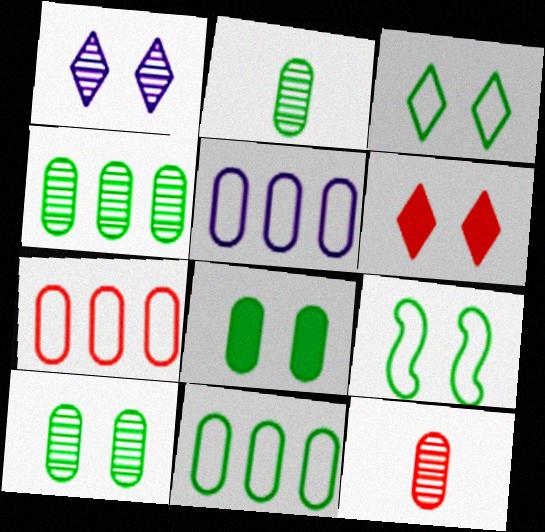[[1, 3, 6], 
[2, 4, 10], 
[2, 8, 11], 
[5, 7, 11], 
[5, 8, 12]]